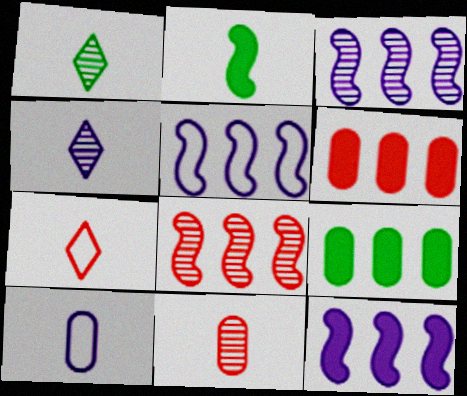[[3, 5, 12]]